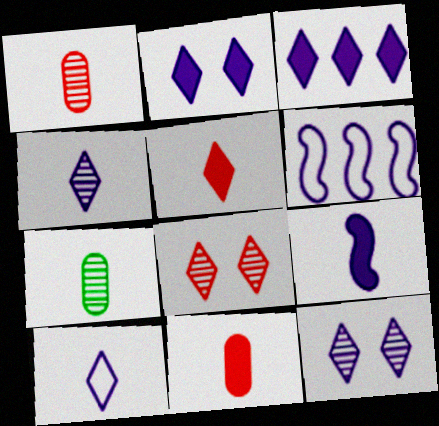[[3, 10, 12]]